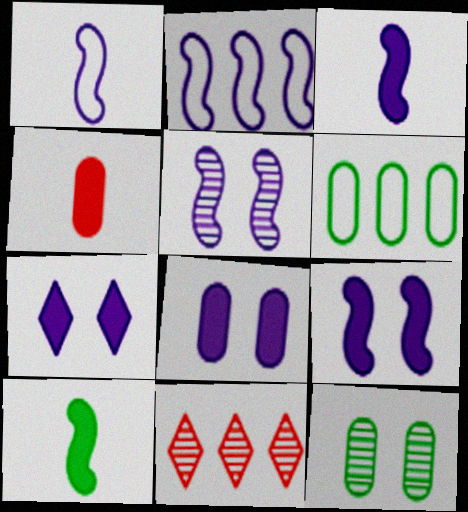[[2, 3, 5], 
[7, 8, 9]]